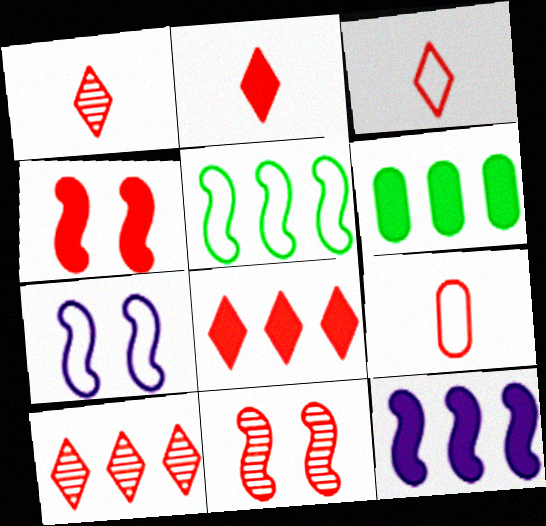[[1, 2, 3], 
[1, 6, 7], 
[4, 9, 10], 
[6, 8, 12], 
[8, 9, 11]]